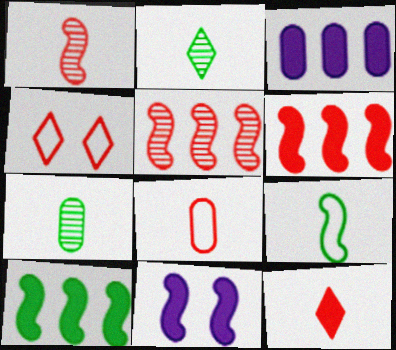[[1, 8, 12], 
[5, 9, 11]]